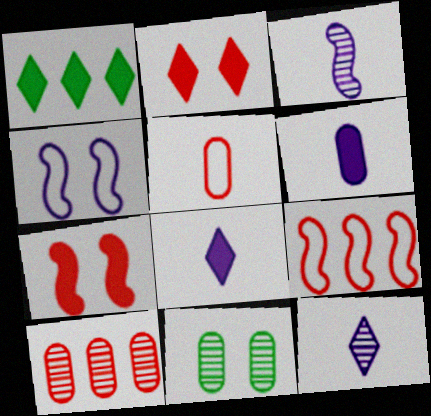[[1, 2, 8], 
[1, 6, 7], 
[2, 4, 11], 
[8, 9, 11]]